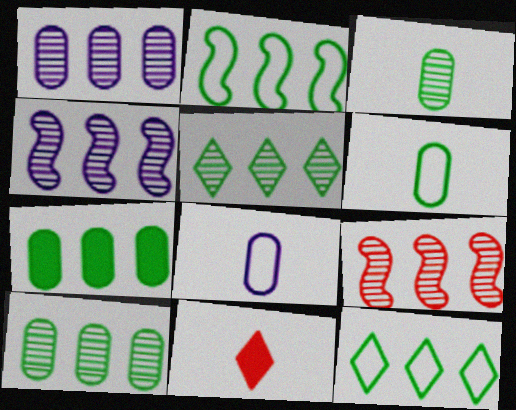[[1, 5, 9], 
[2, 5, 7]]